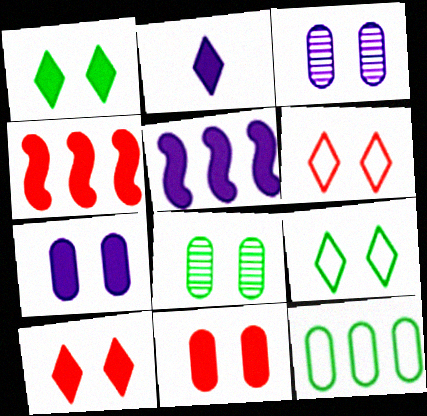[[2, 5, 7]]